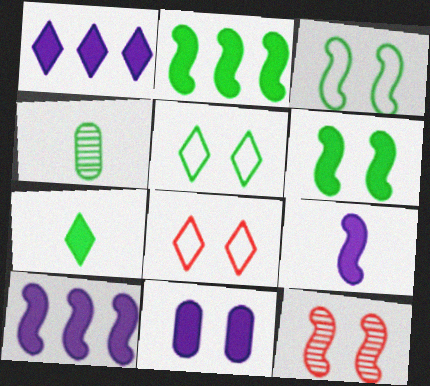[[1, 9, 11], 
[2, 4, 5], 
[4, 8, 10], 
[5, 11, 12]]